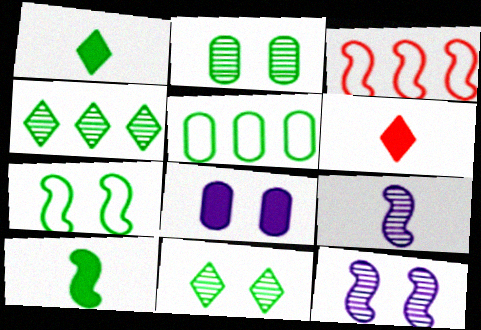[[3, 10, 12], 
[5, 6, 12], 
[5, 10, 11]]